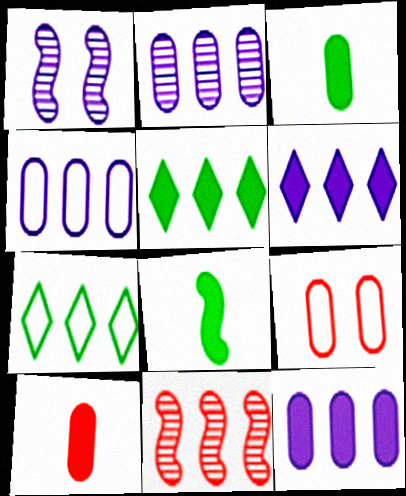[[1, 7, 10], 
[2, 3, 9], 
[2, 4, 12], 
[4, 5, 11], 
[7, 11, 12]]